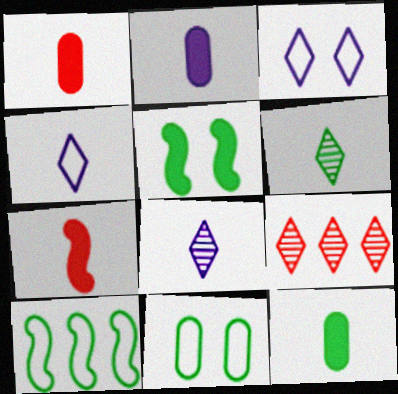[[1, 2, 12]]